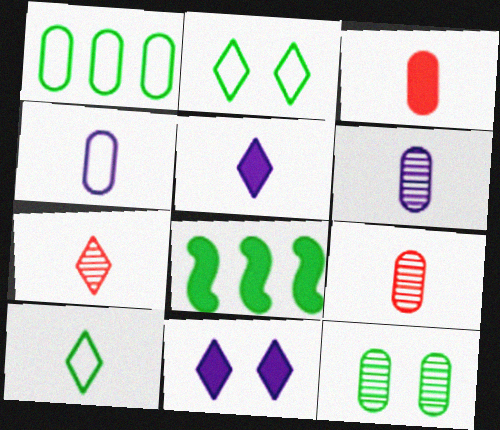[[3, 8, 11], 
[5, 7, 10], 
[8, 10, 12]]